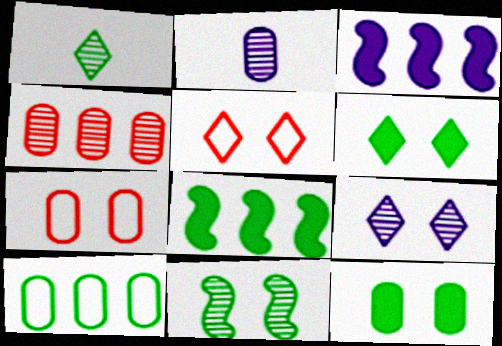[[1, 3, 7], 
[2, 5, 8], 
[5, 6, 9]]